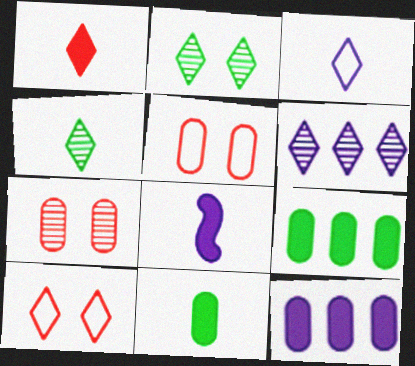[[1, 3, 4], 
[1, 8, 11]]